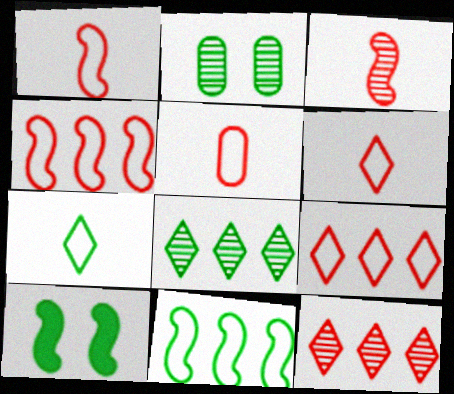[[1, 5, 6]]